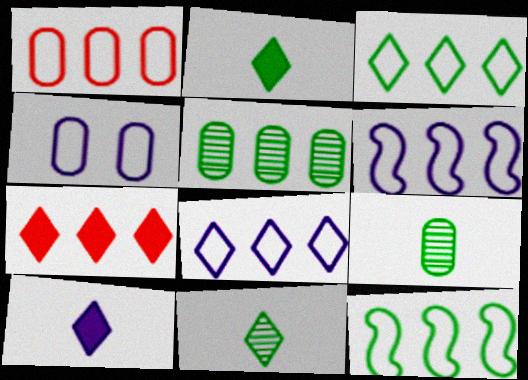[[1, 3, 6], 
[1, 8, 12], 
[5, 6, 7]]